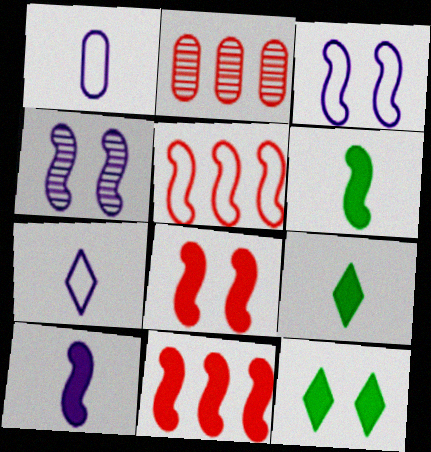[[2, 3, 9], 
[4, 5, 6]]